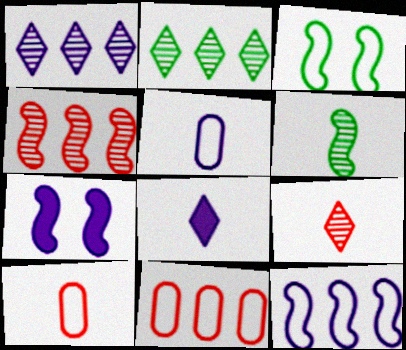[[1, 5, 7], 
[2, 7, 10], 
[6, 8, 10]]